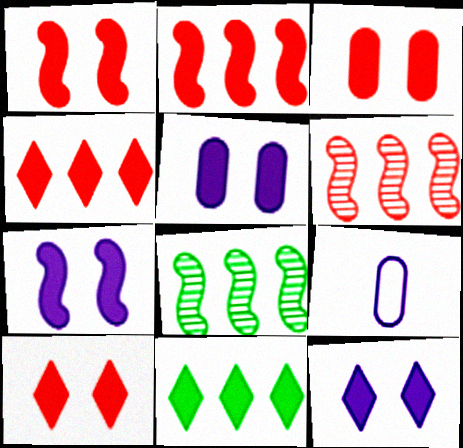[[1, 3, 10], 
[5, 7, 12], 
[8, 9, 10]]